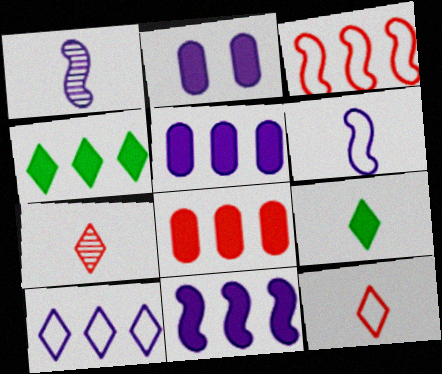[[1, 2, 10], 
[4, 8, 11]]